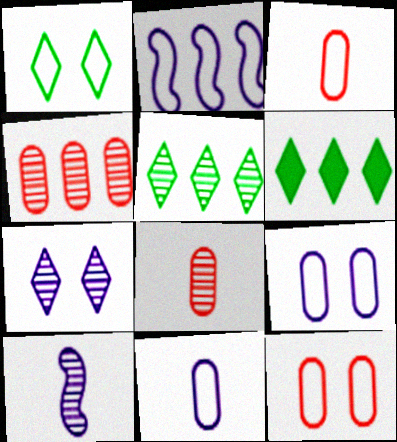[[1, 2, 3], 
[2, 4, 6], 
[6, 10, 12]]